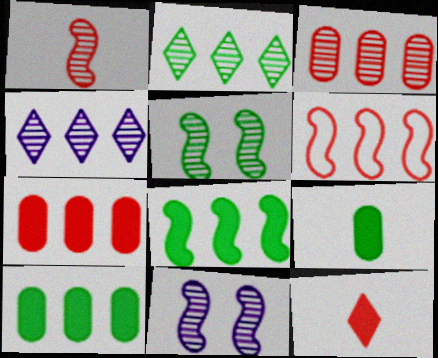[[4, 6, 10]]